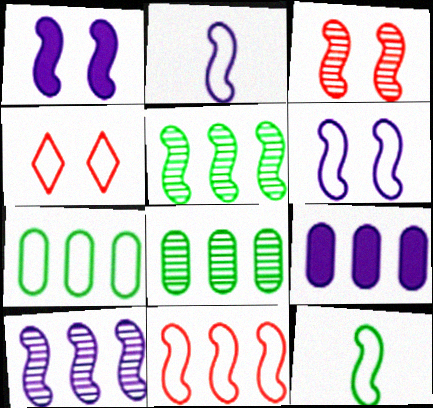[[1, 2, 10], 
[2, 4, 7], 
[6, 11, 12]]